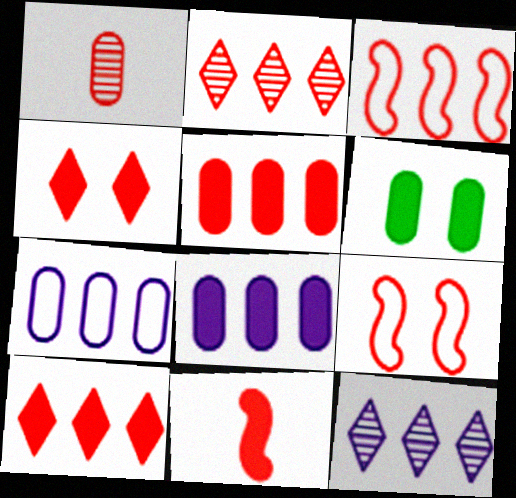[[1, 3, 4], 
[1, 6, 7], 
[1, 9, 10], 
[2, 3, 5], 
[4, 5, 11]]